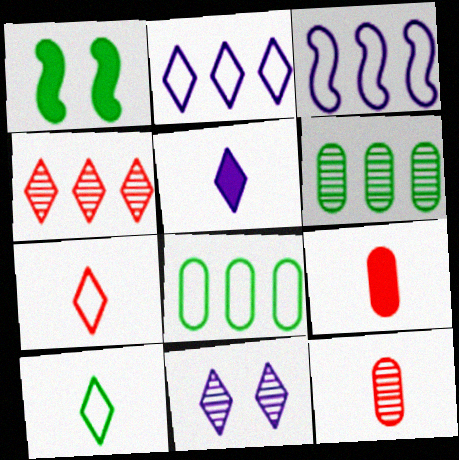[[1, 2, 12], 
[1, 6, 10], 
[2, 5, 11]]